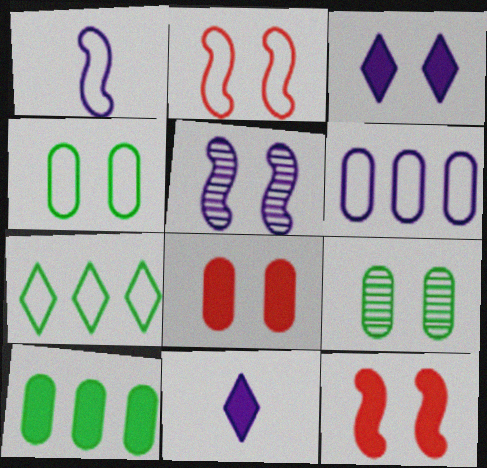[[2, 3, 9], 
[5, 6, 11], 
[10, 11, 12]]